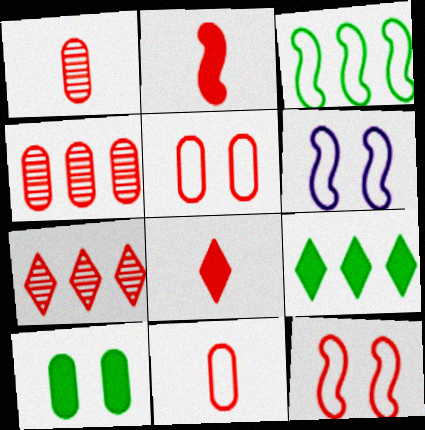[[1, 6, 9], 
[2, 5, 7], 
[4, 8, 12]]